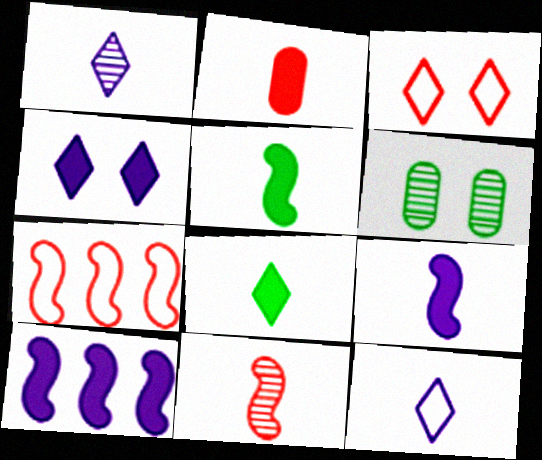[[2, 8, 9]]